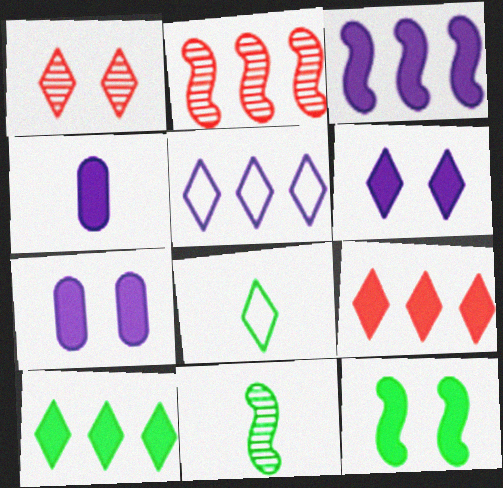[[2, 7, 8], 
[3, 4, 6], 
[4, 9, 12]]